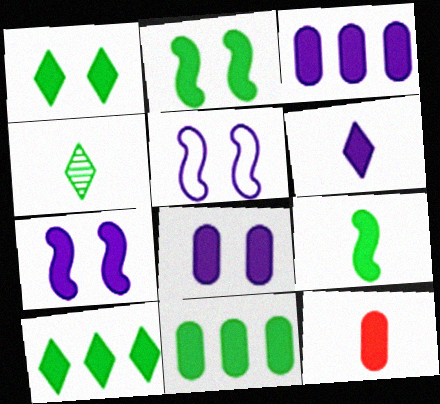[[1, 9, 11], 
[3, 6, 7], 
[6, 9, 12], 
[7, 10, 12], 
[8, 11, 12]]